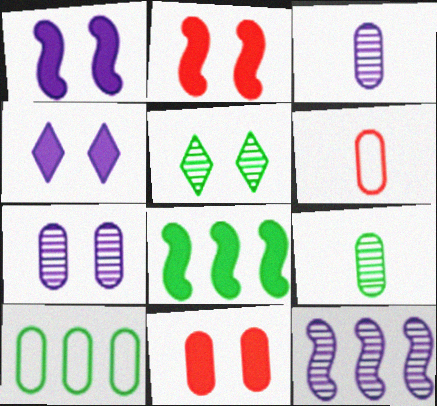[[3, 10, 11]]